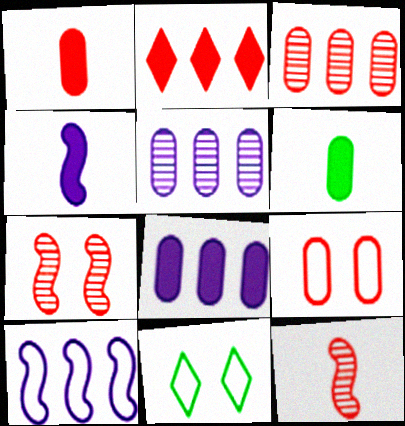[[1, 3, 9], 
[2, 9, 12], 
[3, 4, 11], 
[5, 6, 9], 
[8, 11, 12]]